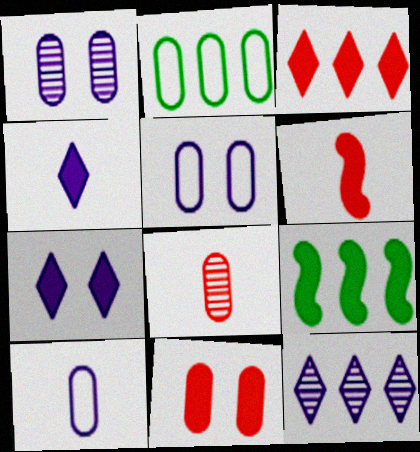[[3, 6, 11], 
[4, 9, 11]]